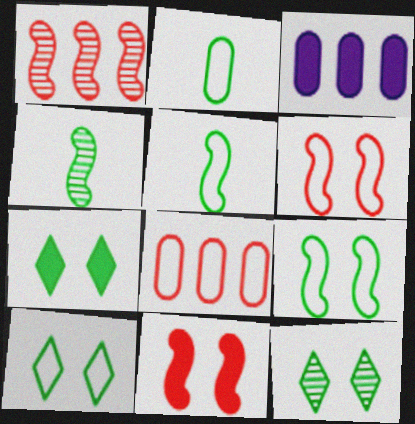[[7, 10, 12]]